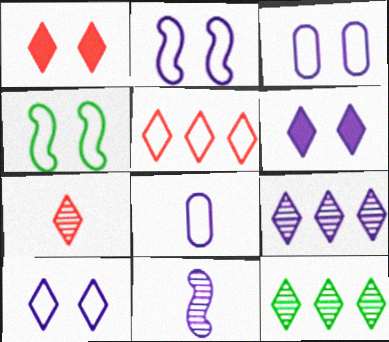[[1, 5, 7], 
[2, 3, 10], 
[4, 5, 8]]